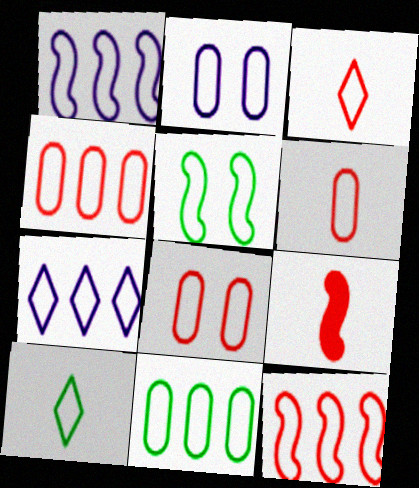[[1, 8, 10], 
[2, 6, 11], 
[2, 10, 12], 
[3, 8, 12], 
[4, 6, 8], 
[5, 6, 7], 
[5, 10, 11], 
[7, 11, 12]]